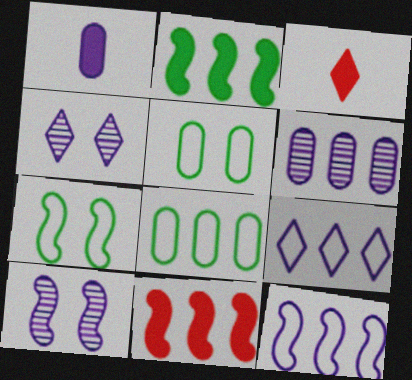[[1, 4, 12], 
[1, 9, 10], 
[3, 6, 7], 
[3, 8, 10]]